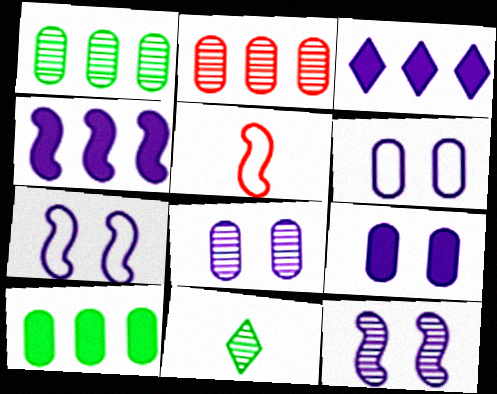[[2, 11, 12], 
[6, 8, 9]]